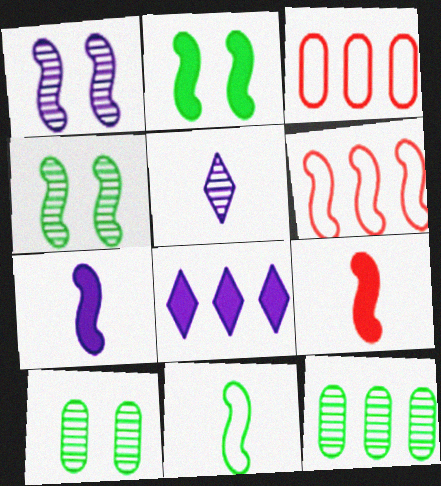[[2, 3, 5], 
[4, 6, 7], 
[6, 8, 12]]